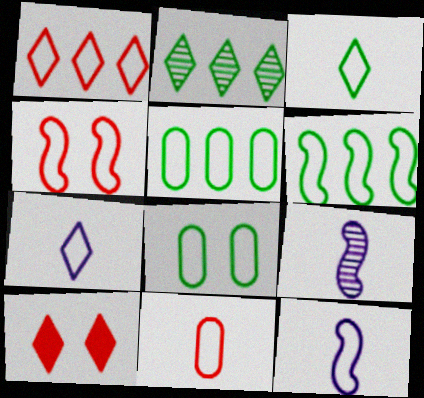[[1, 4, 11], 
[1, 8, 12], 
[2, 7, 10], 
[3, 6, 8], 
[3, 11, 12], 
[4, 5, 7], 
[4, 6, 12], 
[5, 9, 10]]